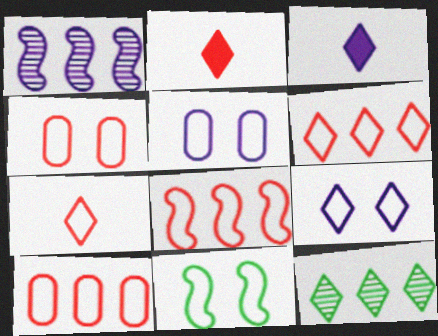[[1, 3, 5], 
[2, 9, 12], 
[4, 7, 8], 
[4, 9, 11], 
[6, 8, 10]]